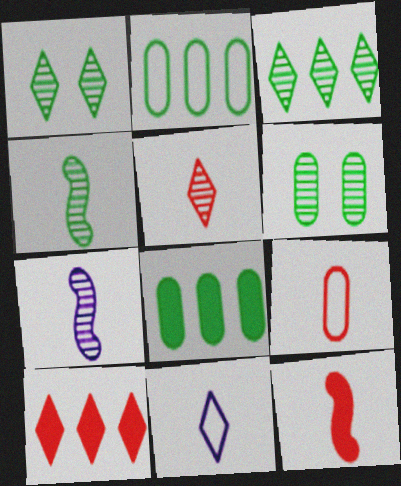[[1, 10, 11], 
[3, 4, 6], 
[5, 9, 12]]